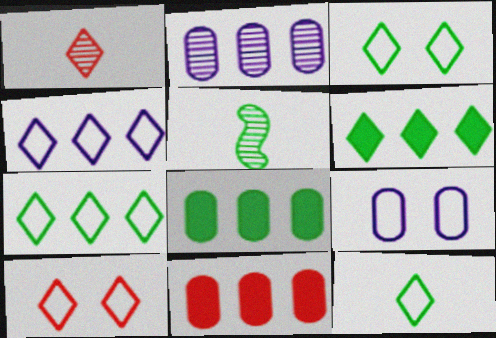[[3, 5, 8], 
[3, 7, 12], 
[4, 10, 12]]